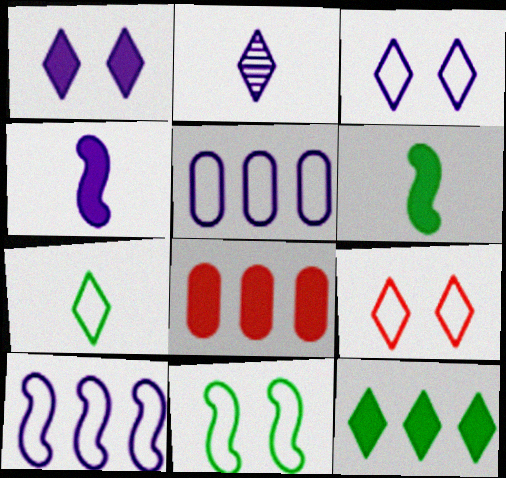[[1, 6, 8], 
[2, 8, 11], 
[2, 9, 12]]